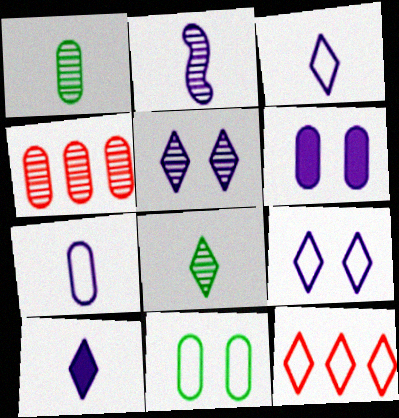[[2, 7, 10]]